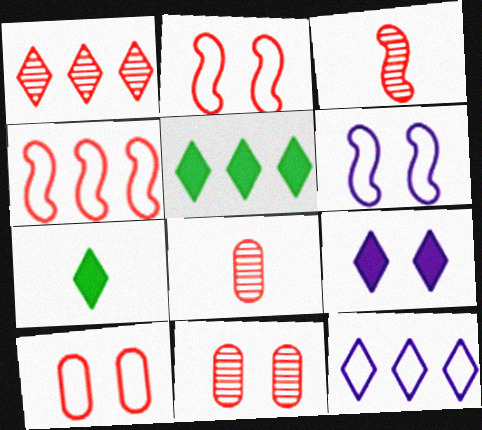[[1, 3, 11], 
[1, 5, 12], 
[5, 6, 8]]